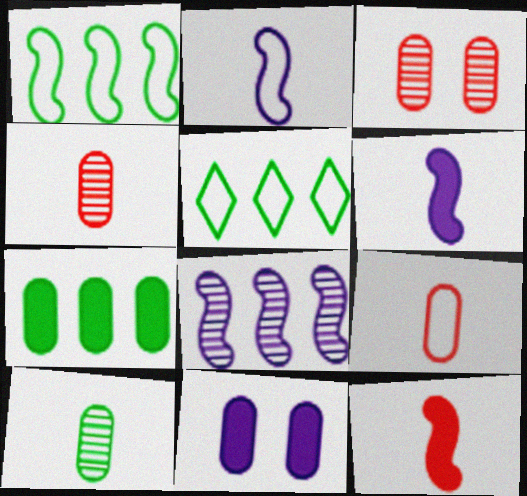[[3, 5, 6]]